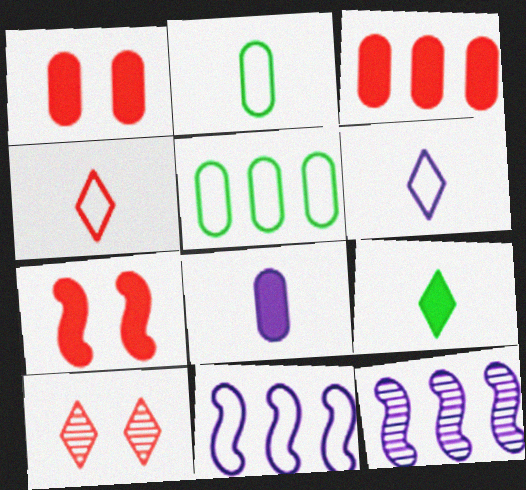[]